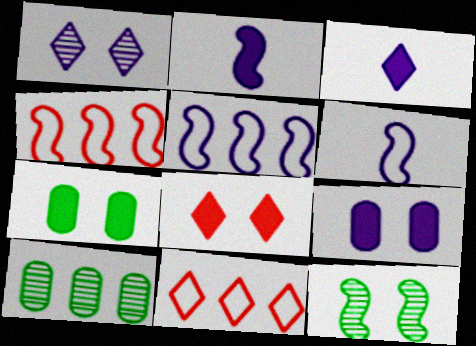[[2, 4, 12], 
[6, 8, 10]]